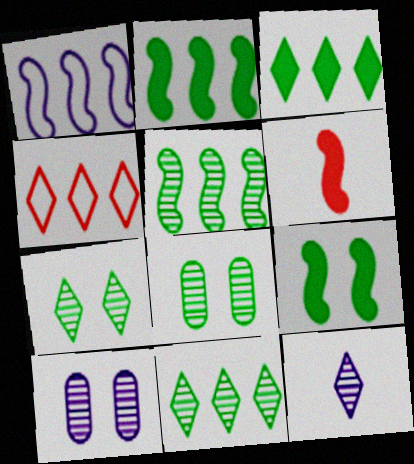[]